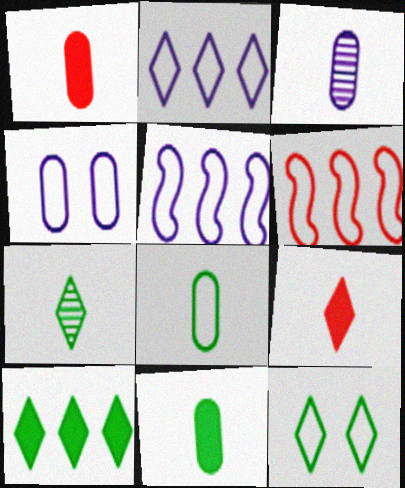[[1, 3, 8], 
[7, 10, 12]]